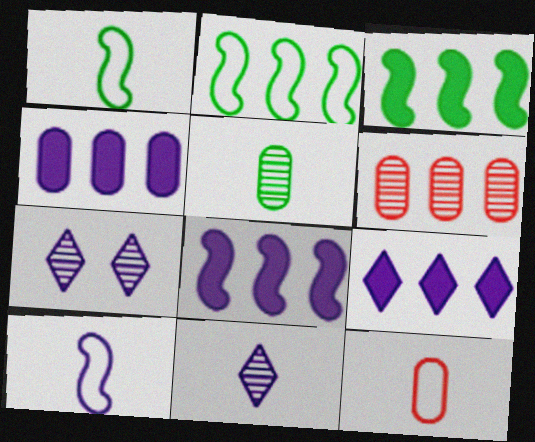[[2, 6, 9], 
[3, 7, 12], 
[4, 7, 10], 
[4, 8, 9]]